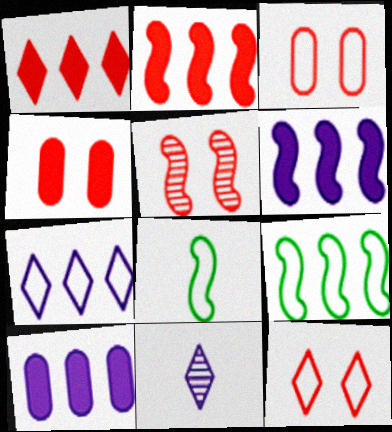[[3, 7, 8], 
[4, 5, 12], 
[4, 9, 11], 
[5, 6, 8]]